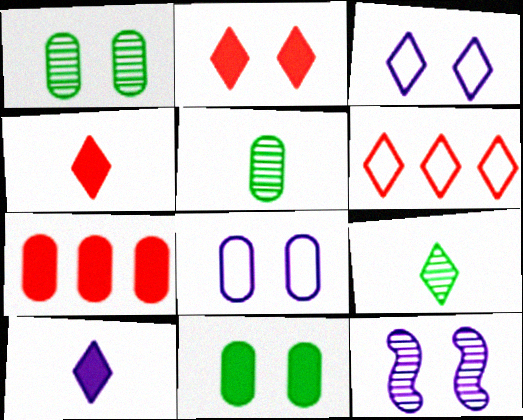[[5, 7, 8]]